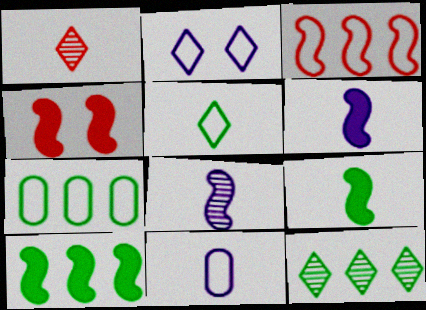[[1, 9, 11], 
[4, 6, 10], 
[4, 11, 12], 
[7, 10, 12]]